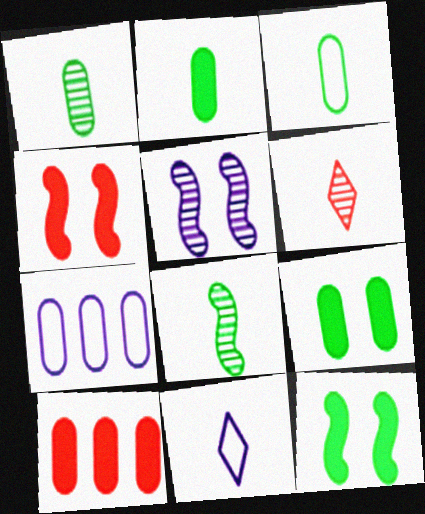[[1, 2, 3], 
[6, 7, 12]]